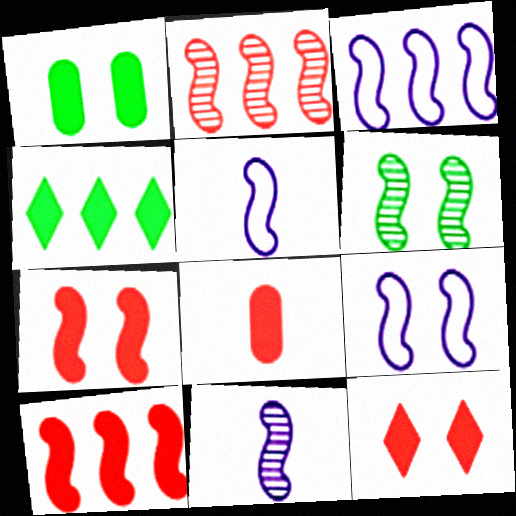[[2, 6, 11], 
[3, 5, 9], 
[5, 6, 10], 
[6, 7, 9], 
[8, 10, 12]]